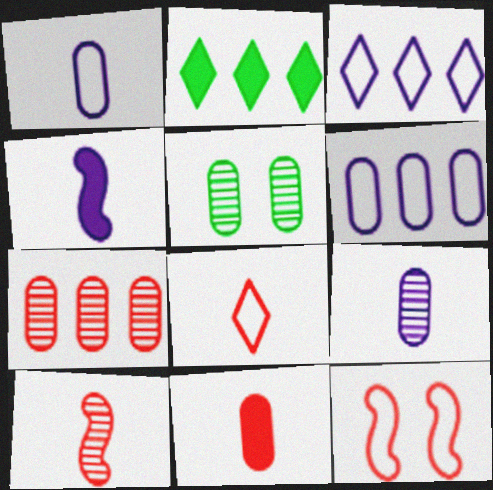[[2, 9, 12], 
[5, 6, 11], 
[5, 7, 9], 
[8, 10, 11]]